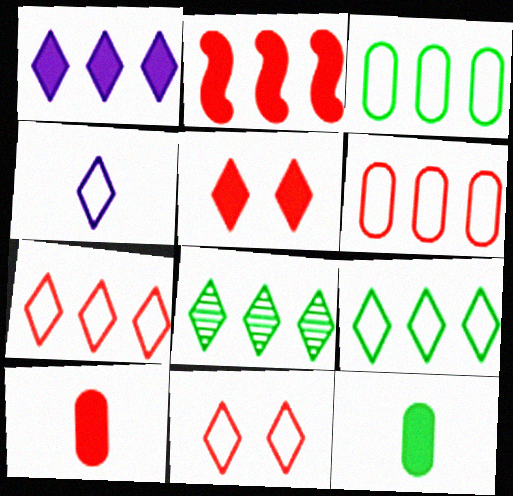[[1, 7, 8], 
[2, 5, 10], 
[4, 5, 8], 
[4, 9, 11]]